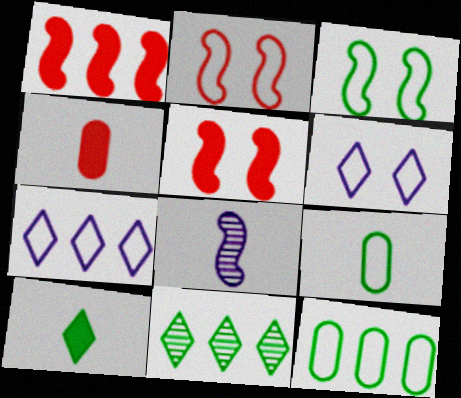[[1, 3, 8], 
[2, 7, 9]]